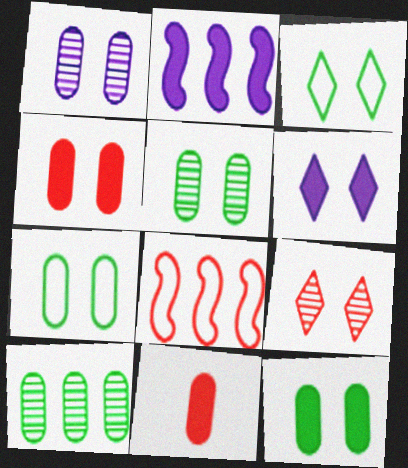[[1, 4, 7], 
[3, 6, 9], 
[5, 7, 12], 
[8, 9, 11]]